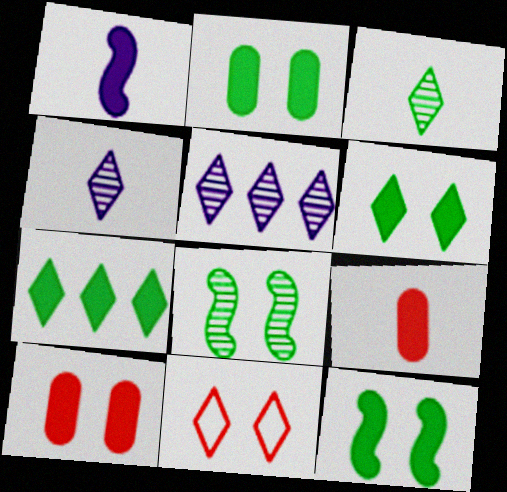[[1, 7, 10], 
[2, 6, 12], 
[4, 7, 11]]